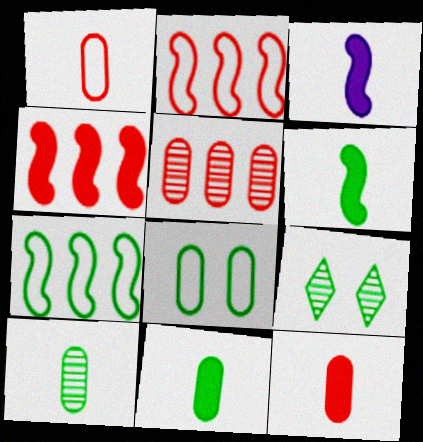[[7, 9, 11]]